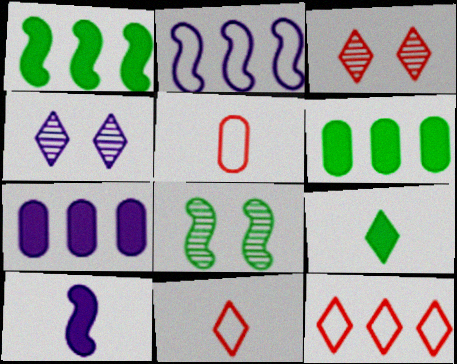[[1, 4, 5], 
[4, 9, 12], 
[7, 8, 11]]